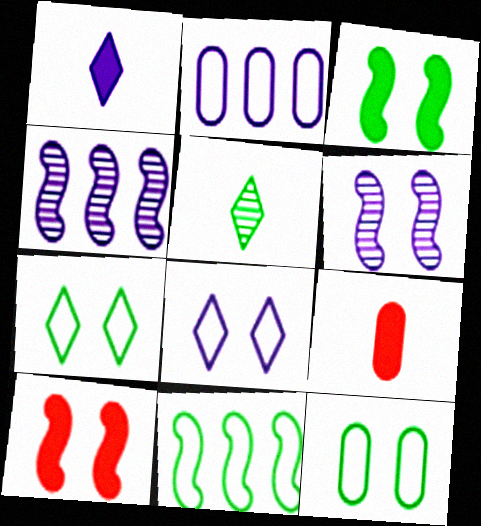[[1, 2, 6], 
[2, 5, 10], 
[4, 7, 9]]